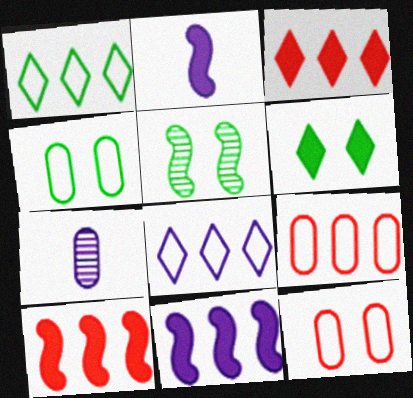[[4, 5, 6]]